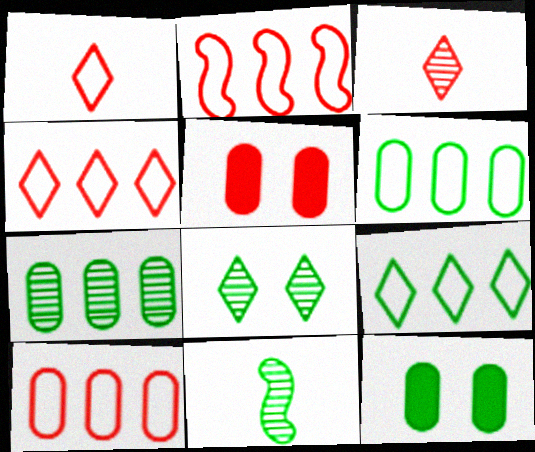[[2, 3, 5], 
[2, 4, 10], 
[7, 8, 11], 
[9, 11, 12]]